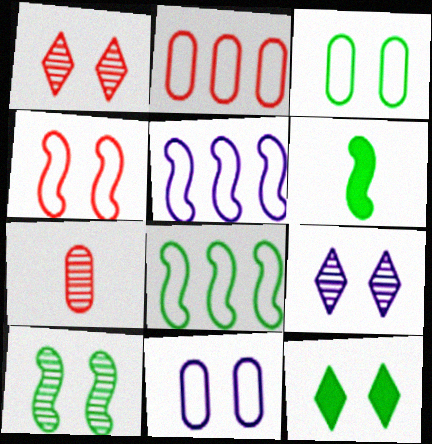[[2, 6, 9], 
[3, 10, 12], 
[5, 7, 12], 
[6, 8, 10]]